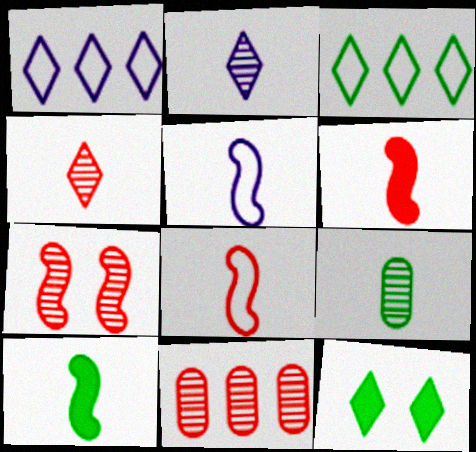[[1, 4, 12], 
[4, 7, 11], 
[5, 11, 12]]